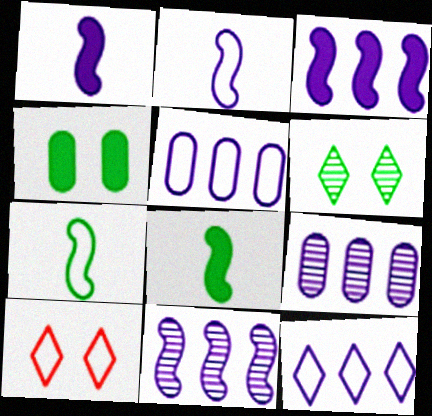[[3, 9, 12], 
[5, 7, 10], 
[8, 9, 10]]